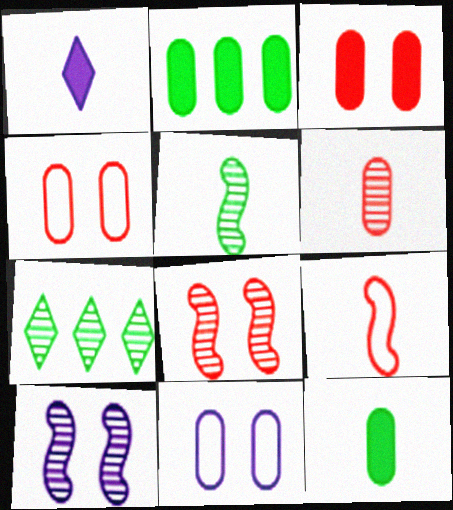[[2, 6, 11], 
[6, 7, 10]]